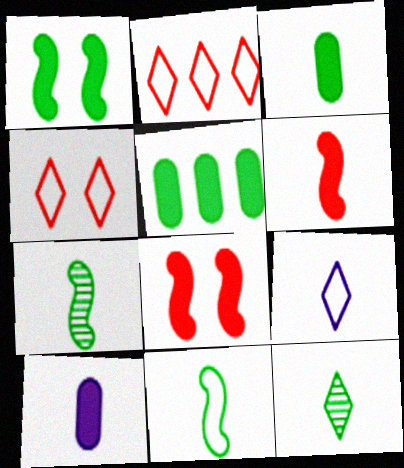[[3, 11, 12]]